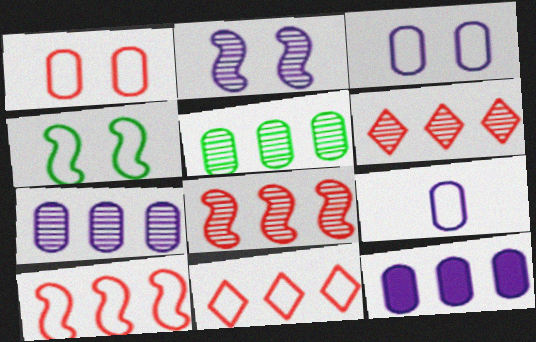[[4, 9, 11]]